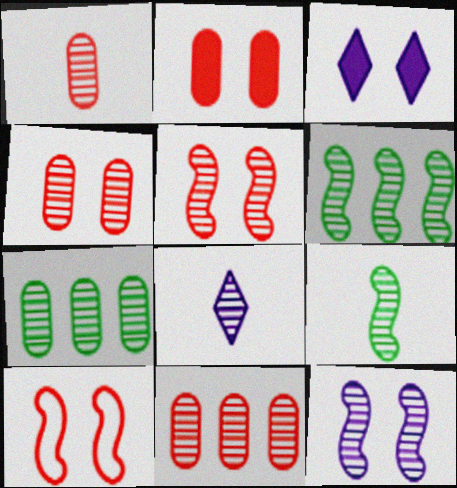[[1, 4, 11], 
[1, 8, 9], 
[4, 6, 8], 
[5, 7, 8]]